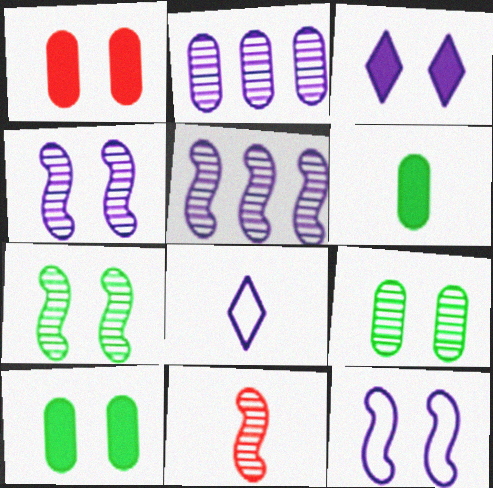[[5, 7, 11], 
[6, 8, 11]]